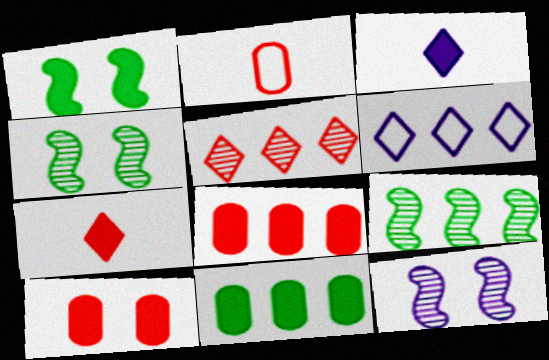[[1, 3, 8], 
[6, 8, 9]]